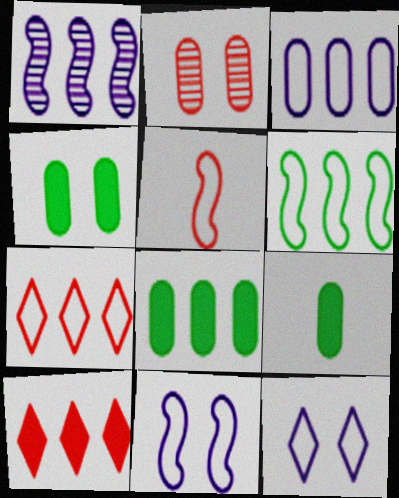[[1, 7, 8], 
[2, 3, 9], 
[2, 5, 10], 
[3, 6, 7], 
[4, 8, 9], 
[5, 6, 11]]